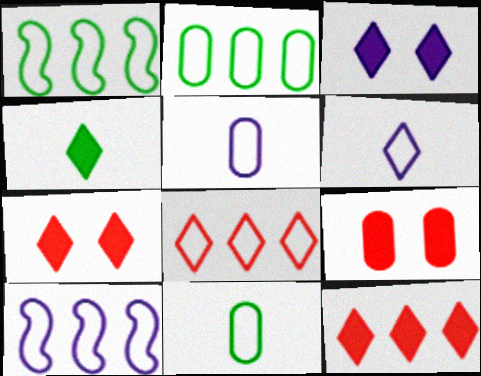[[2, 8, 10], 
[3, 4, 12]]